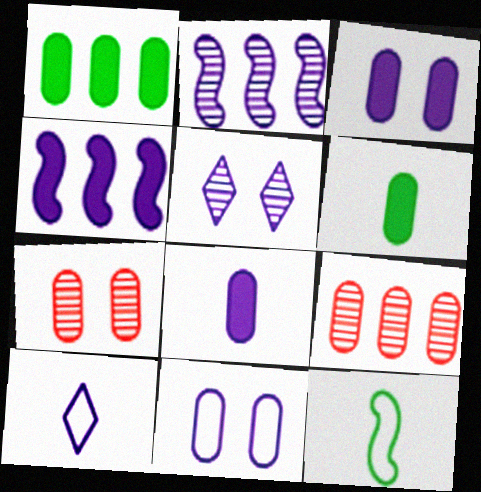[[2, 3, 10], 
[6, 9, 11]]